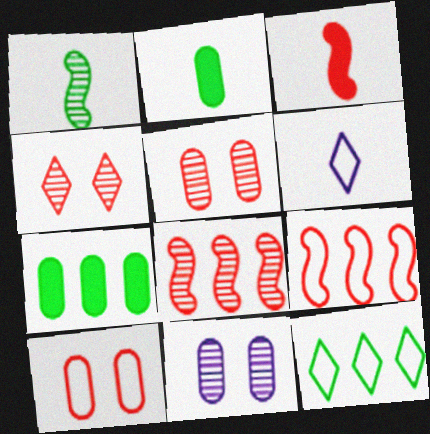[[3, 11, 12]]